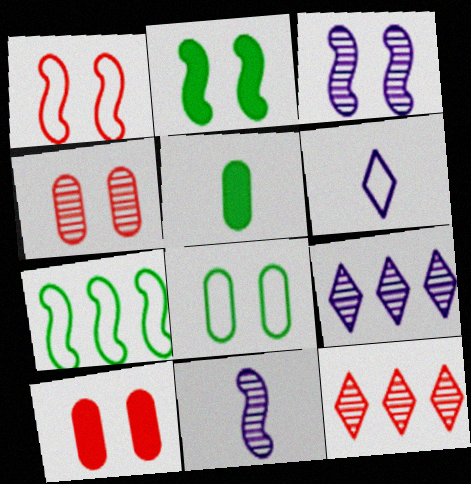[[1, 2, 3], 
[1, 5, 9]]